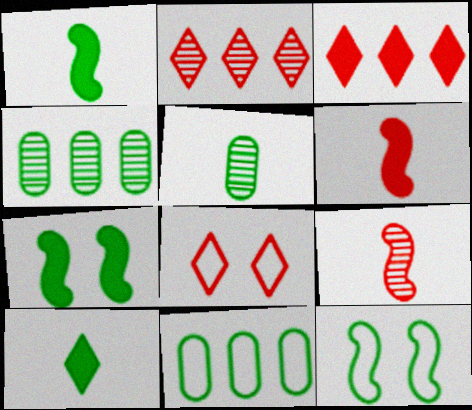[[4, 10, 12]]